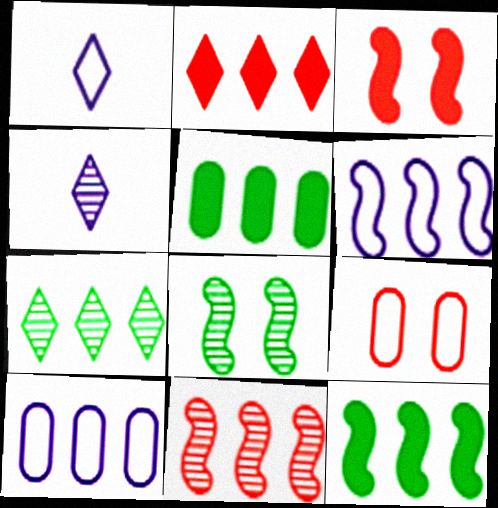[[4, 9, 12], 
[6, 11, 12]]